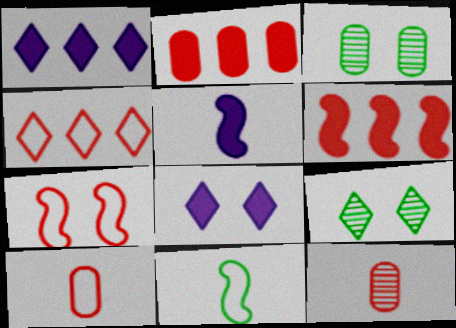[[3, 4, 5], 
[3, 7, 8], 
[4, 7, 10]]